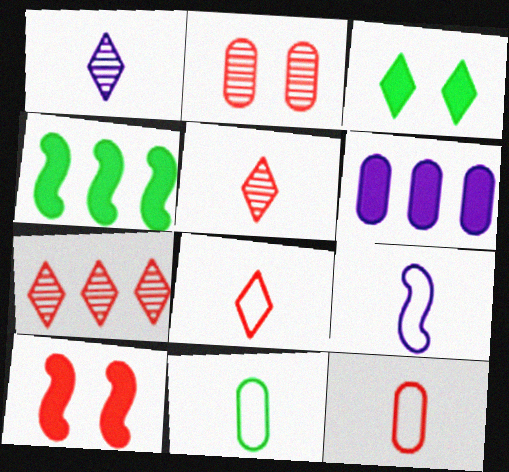[[2, 6, 11], 
[7, 10, 12], 
[8, 9, 11]]